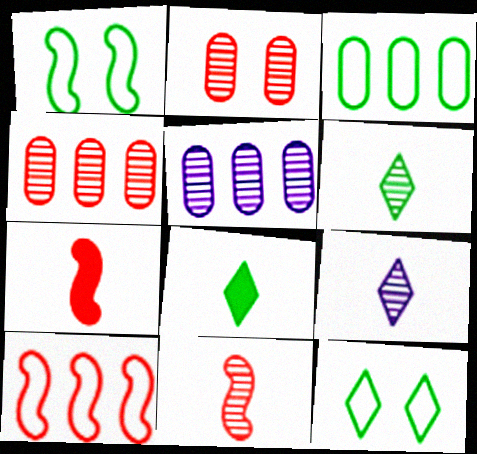[[5, 7, 12]]